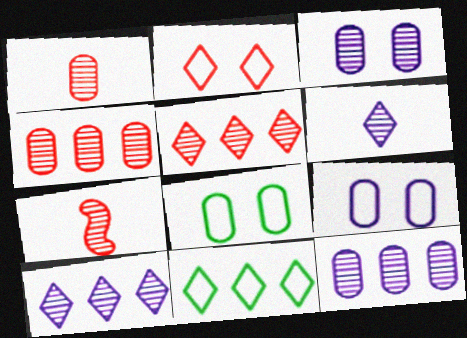[]